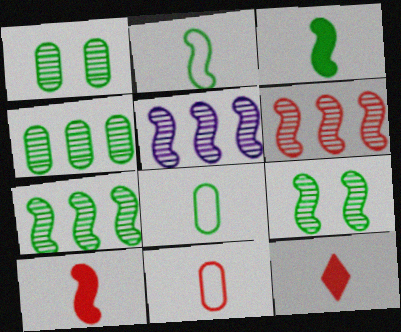[[5, 6, 7]]